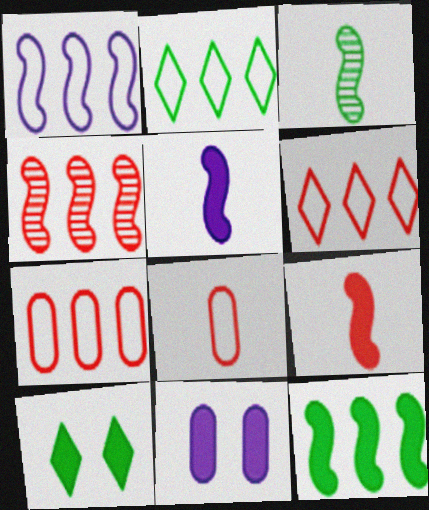[[1, 2, 7], 
[1, 4, 12], 
[3, 6, 11]]